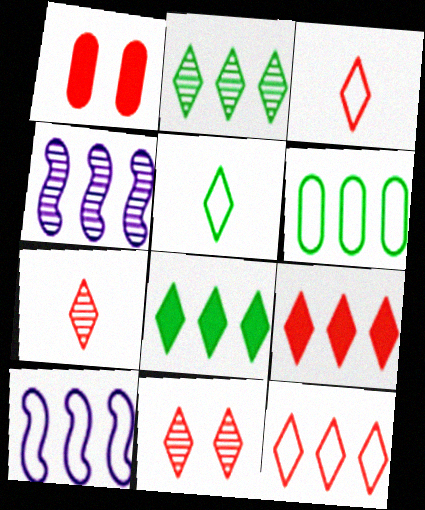[[1, 4, 5], 
[3, 9, 11], 
[4, 6, 9], 
[6, 10, 12]]